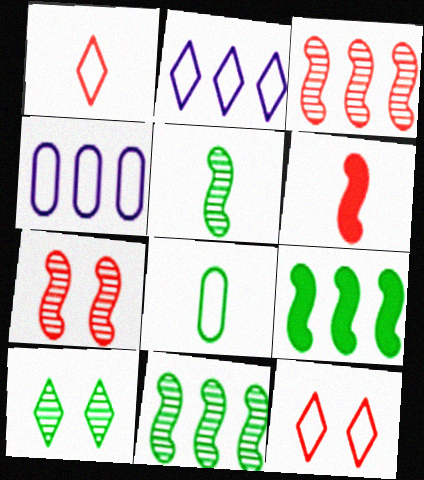[[4, 6, 10], 
[8, 9, 10]]